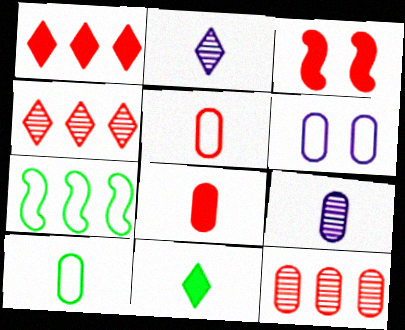[[1, 3, 8], 
[3, 4, 5], 
[8, 9, 10]]